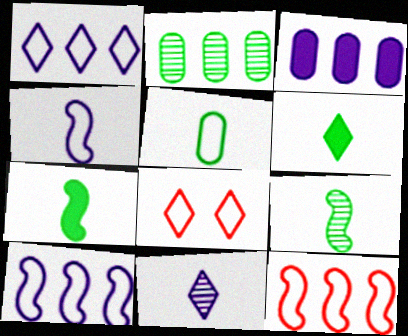[[3, 8, 9], 
[5, 6, 9], 
[5, 8, 10]]